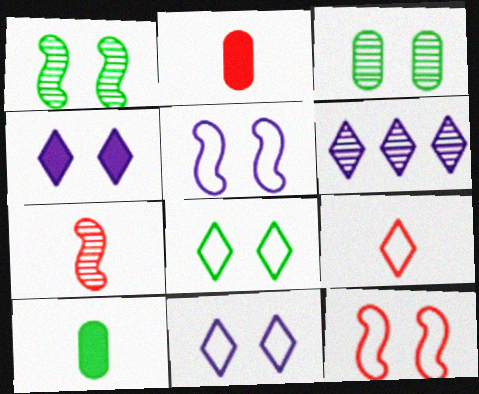[[2, 7, 9], 
[3, 4, 12], 
[3, 6, 7], 
[6, 10, 12]]